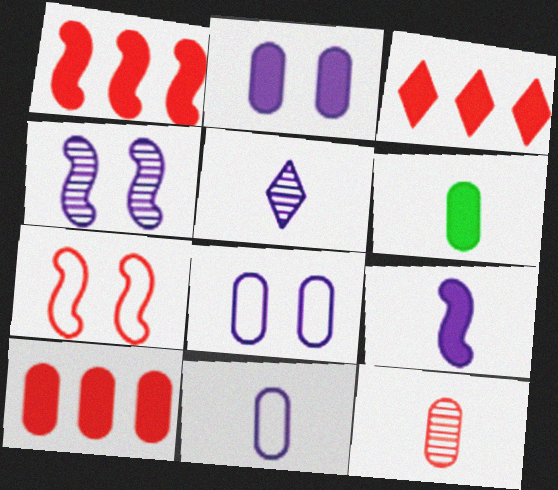[[1, 3, 10], 
[2, 6, 10], 
[3, 7, 12], 
[5, 9, 11], 
[6, 11, 12]]